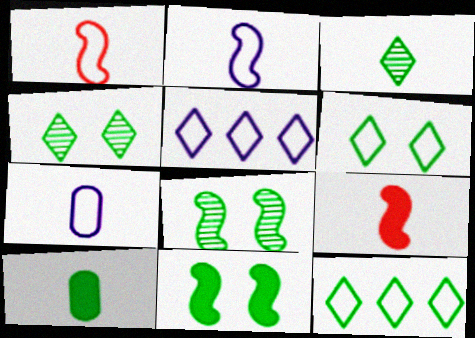[[3, 7, 9], 
[8, 10, 12]]